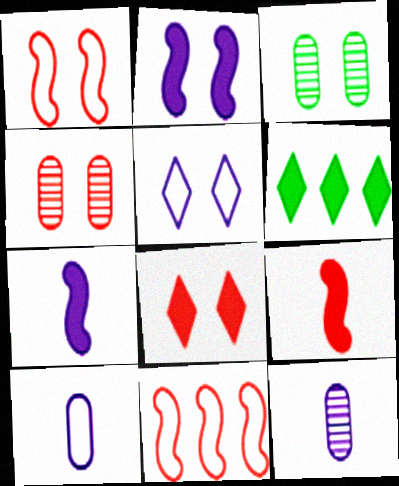[[1, 4, 8], 
[1, 6, 12]]